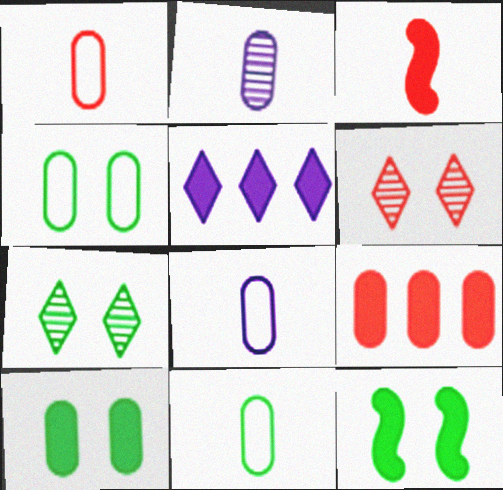[[1, 8, 11], 
[2, 4, 9], 
[3, 5, 10], 
[4, 7, 12]]